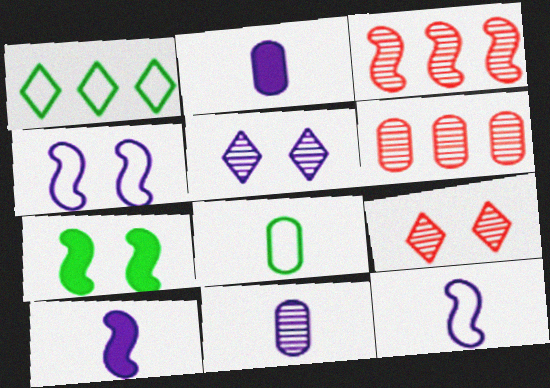[[3, 7, 12]]